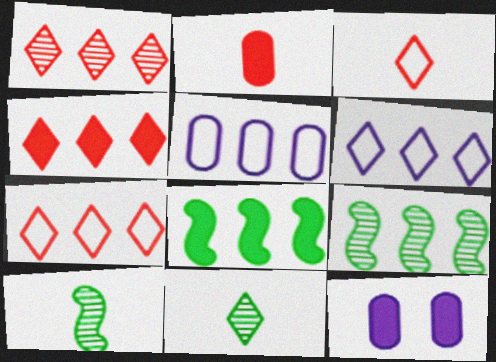[[1, 4, 7], 
[1, 5, 8], 
[3, 9, 12], 
[4, 5, 9], 
[7, 10, 12]]